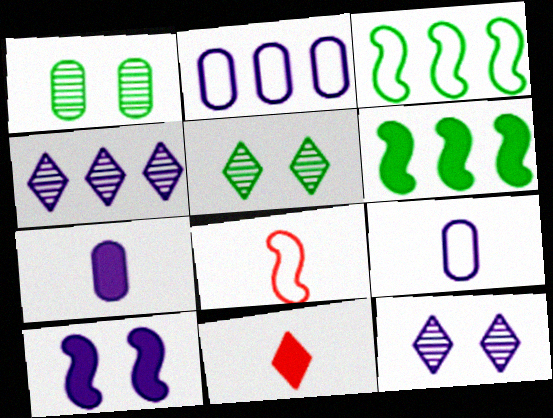[[4, 9, 10]]